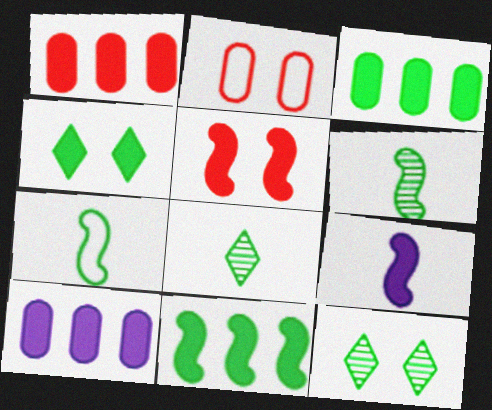[[1, 3, 10], 
[1, 4, 9], 
[3, 7, 12], 
[5, 9, 11]]